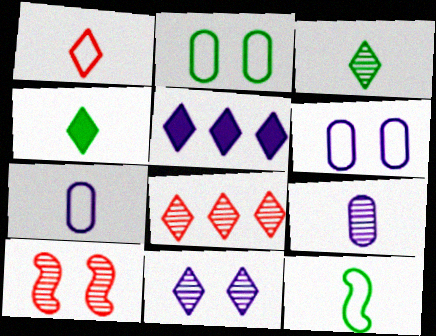[[1, 7, 12], 
[3, 8, 11]]